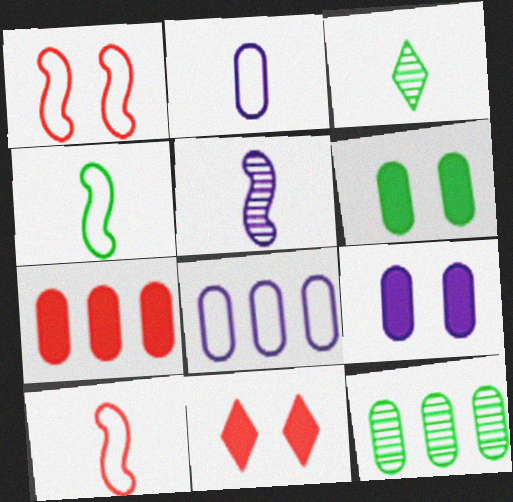[[7, 8, 12]]